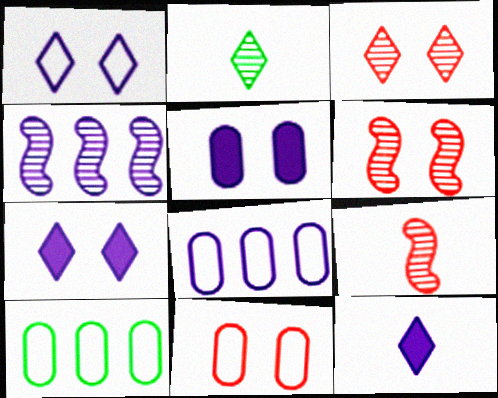[[6, 10, 12], 
[7, 9, 10]]